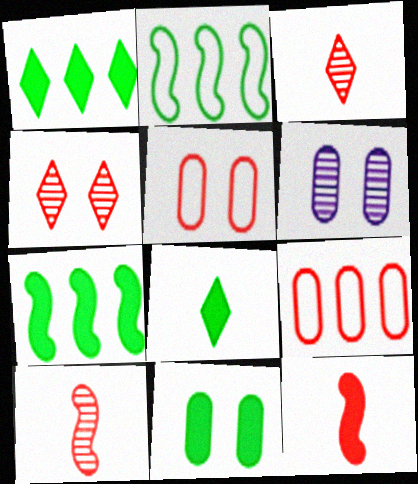[[4, 9, 12], 
[5, 6, 11], 
[7, 8, 11]]